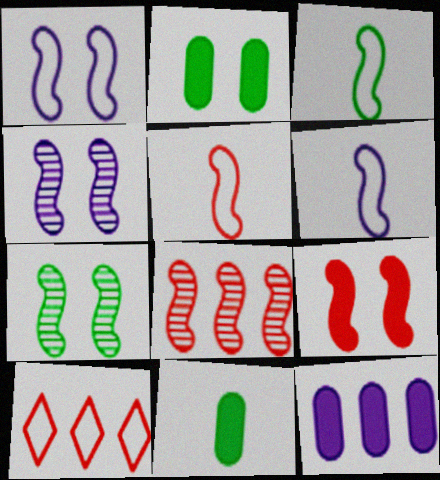[[1, 7, 9], 
[3, 5, 6], 
[4, 10, 11], 
[5, 8, 9]]